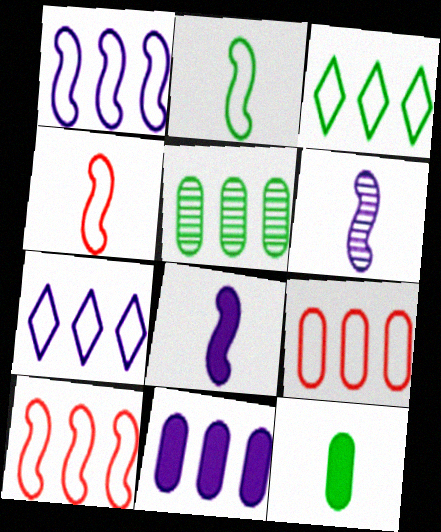[[1, 3, 9], 
[5, 9, 11]]